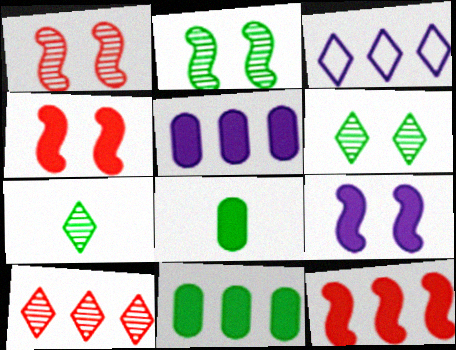[[1, 3, 8]]